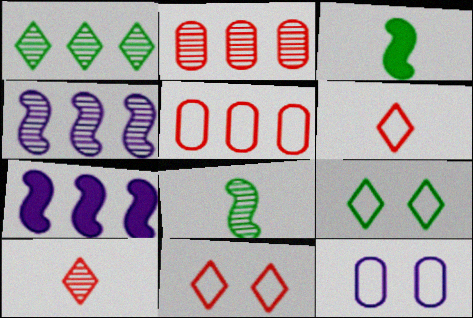[[1, 2, 4], 
[1, 5, 7]]